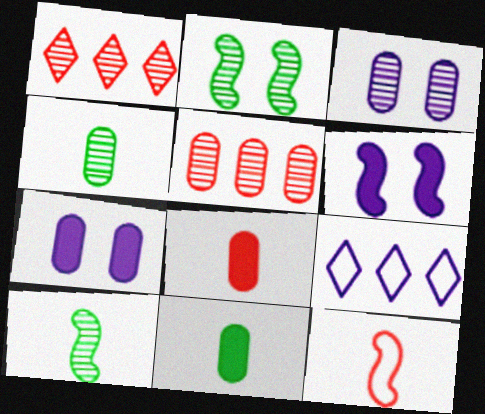[[1, 3, 10], 
[2, 8, 9], 
[3, 4, 5]]